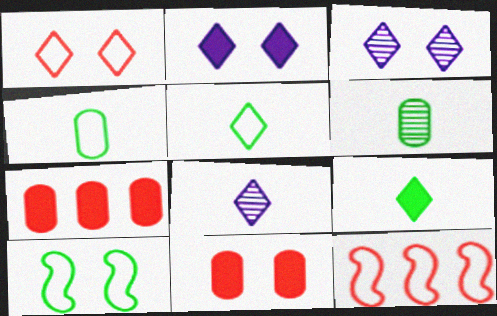[[2, 6, 12], 
[3, 10, 11], 
[7, 8, 10]]